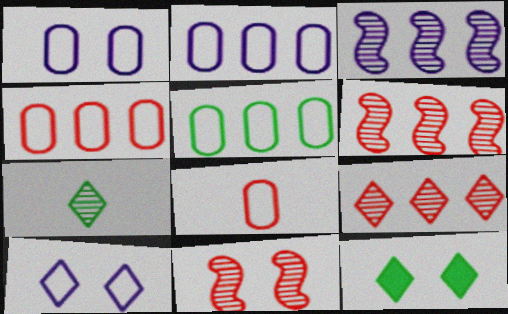[[1, 5, 8], 
[1, 11, 12], 
[2, 4, 5], 
[3, 8, 12]]